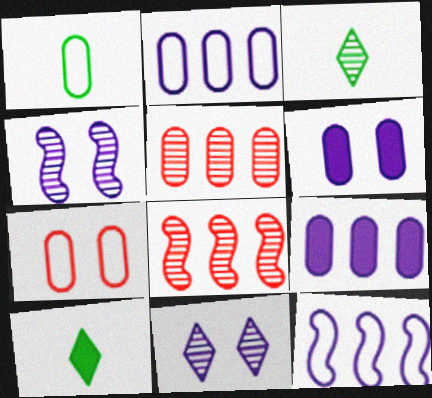[[1, 2, 7], 
[1, 5, 6], 
[3, 4, 5]]